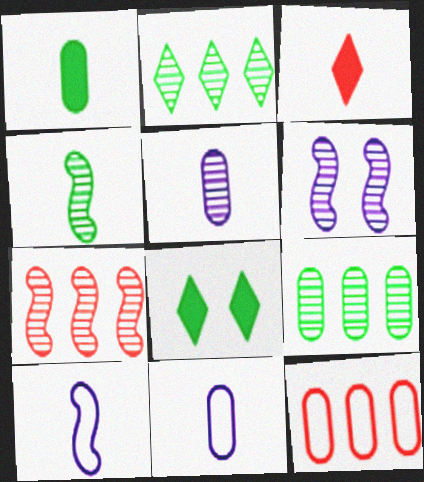[[3, 4, 11], 
[4, 6, 7], 
[7, 8, 11]]